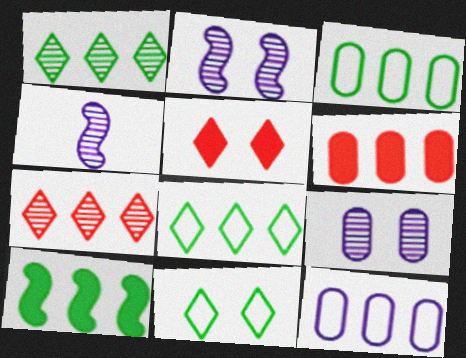[[1, 3, 10], 
[3, 4, 5], 
[4, 6, 11], 
[7, 10, 12]]